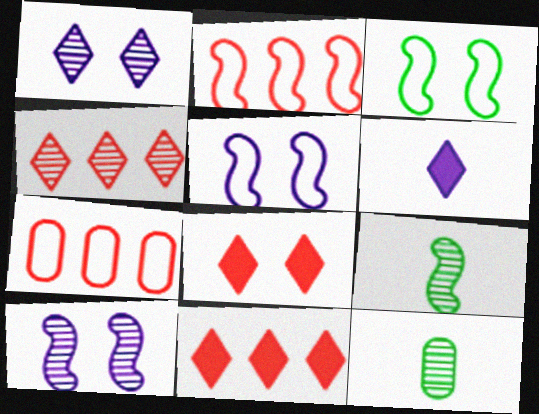[[4, 10, 12], 
[5, 11, 12]]